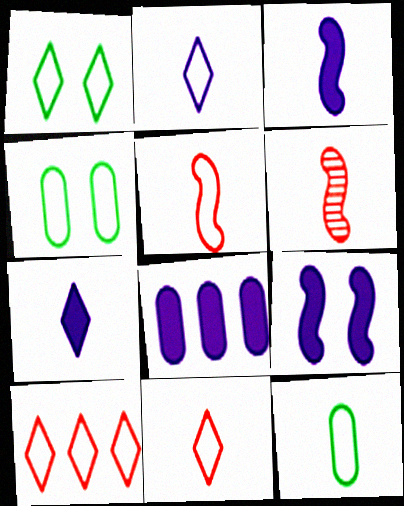[[1, 2, 10], 
[1, 6, 8], 
[2, 5, 12], 
[6, 7, 12], 
[7, 8, 9]]